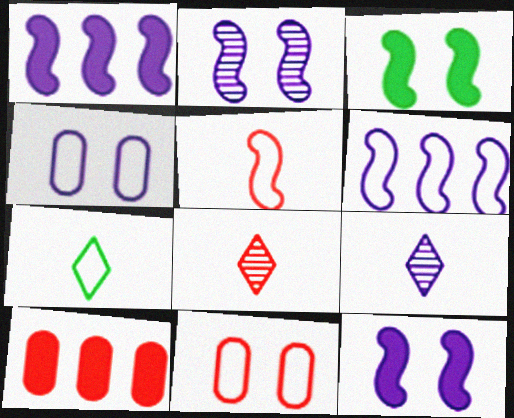[[1, 4, 9], 
[2, 7, 10], 
[6, 7, 11]]